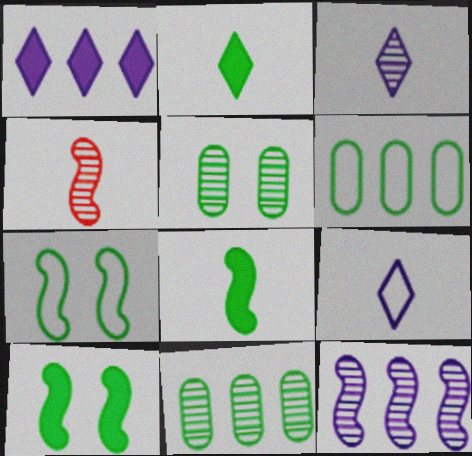[[2, 7, 11]]